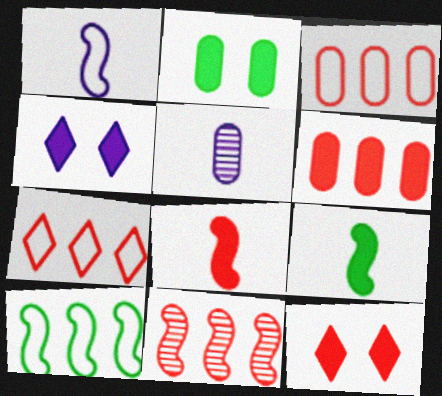[[2, 3, 5], 
[4, 6, 9], 
[5, 10, 12], 
[6, 7, 11], 
[6, 8, 12]]